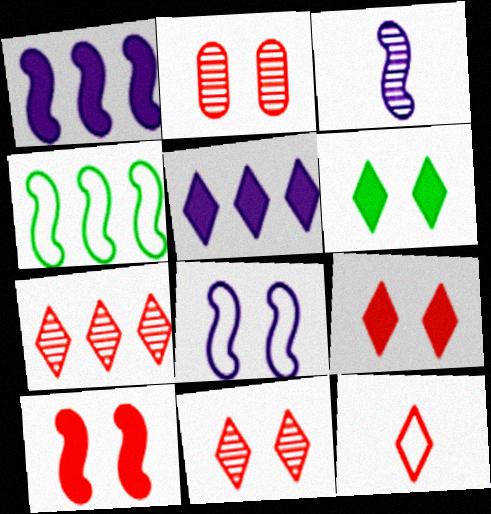[[1, 3, 8], 
[2, 6, 8], 
[3, 4, 10], 
[7, 9, 12]]